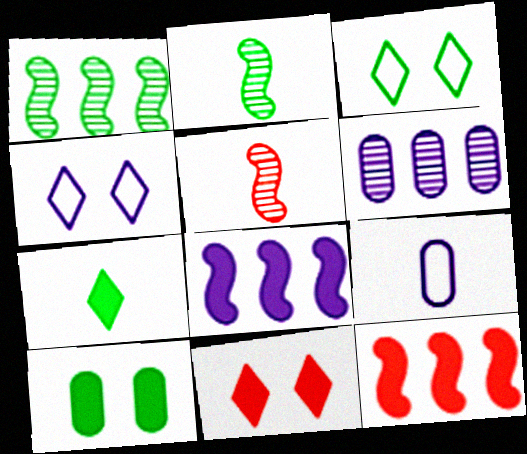[[1, 9, 11], 
[5, 7, 9]]